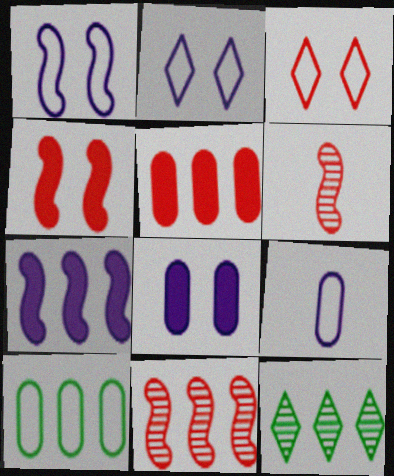[[3, 5, 6], 
[4, 9, 12]]